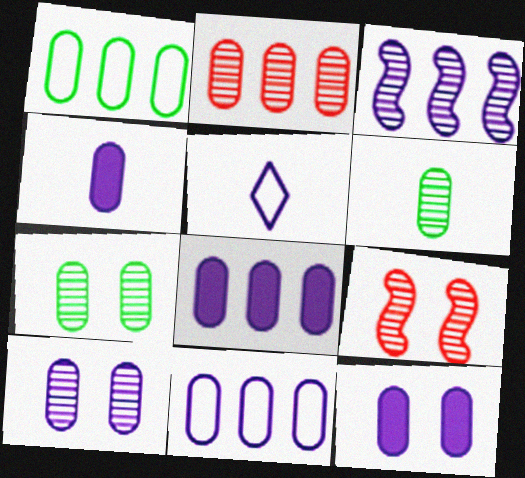[[1, 2, 8], 
[2, 6, 10], 
[3, 5, 12], 
[4, 8, 12], 
[4, 10, 11]]